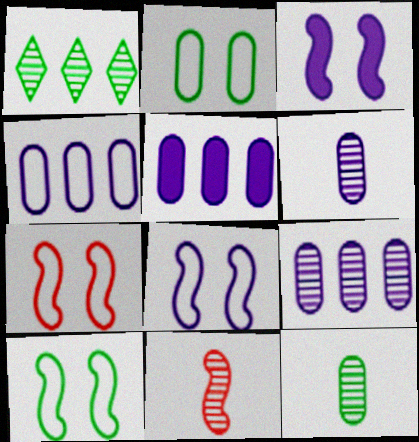[[4, 5, 9], 
[7, 8, 10]]